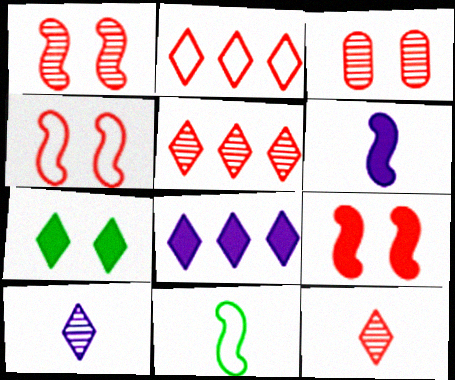[[1, 4, 9], 
[2, 7, 10], 
[3, 8, 11]]